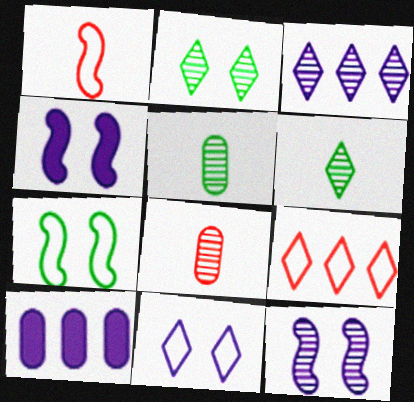[[1, 2, 10], 
[4, 5, 9]]